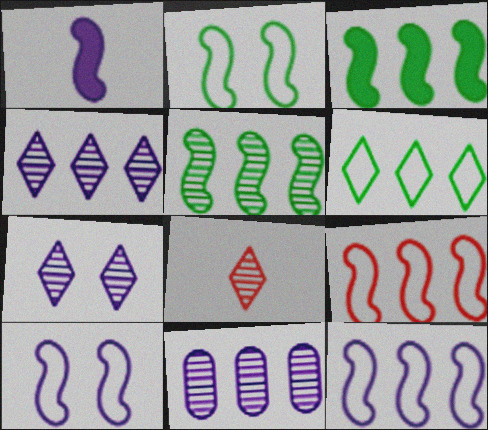[]